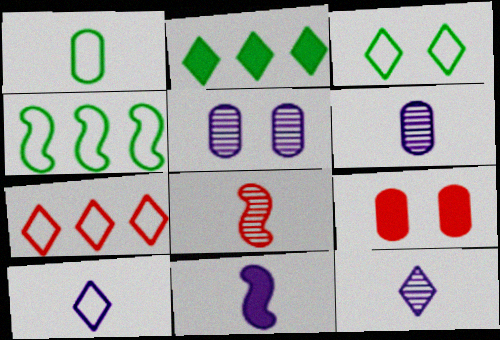[[1, 3, 4], 
[2, 9, 11], 
[3, 7, 10], 
[4, 9, 12], 
[6, 10, 11], 
[7, 8, 9]]